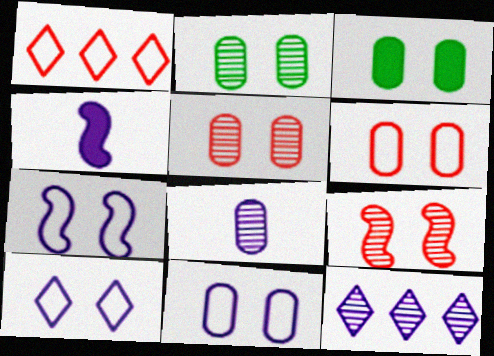[[1, 2, 4], 
[3, 5, 11], 
[3, 9, 10], 
[4, 11, 12], 
[7, 10, 11]]